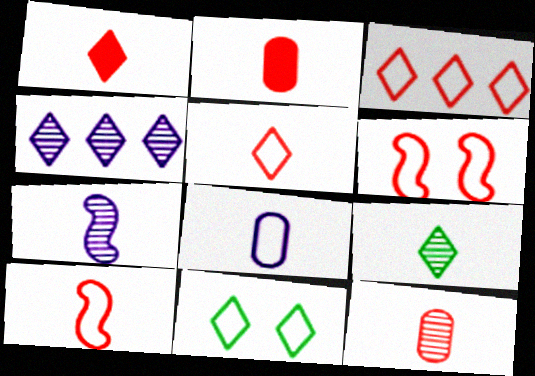[[1, 4, 11], 
[1, 10, 12], 
[7, 9, 12]]